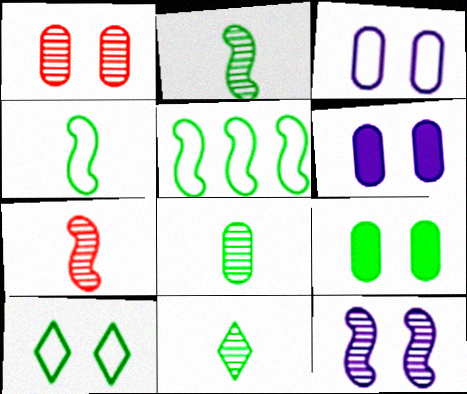[[1, 3, 9], 
[2, 8, 11], 
[5, 9, 11]]